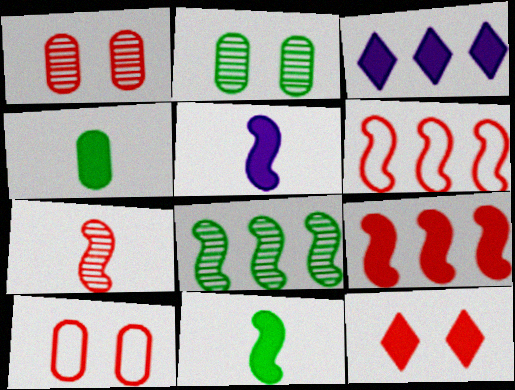[]